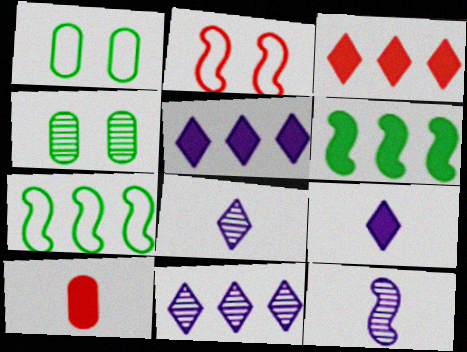[[1, 3, 12], 
[2, 6, 12]]